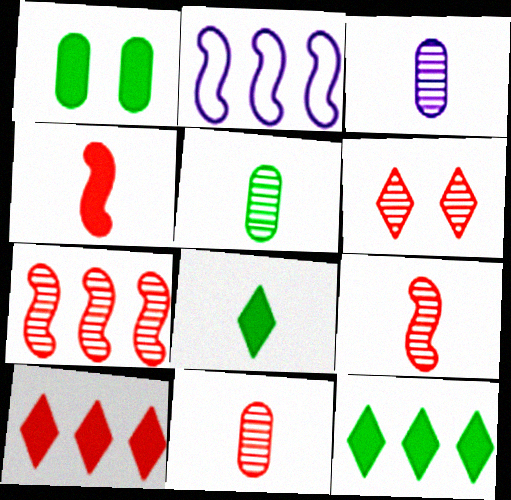[[3, 5, 11], 
[6, 7, 11]]